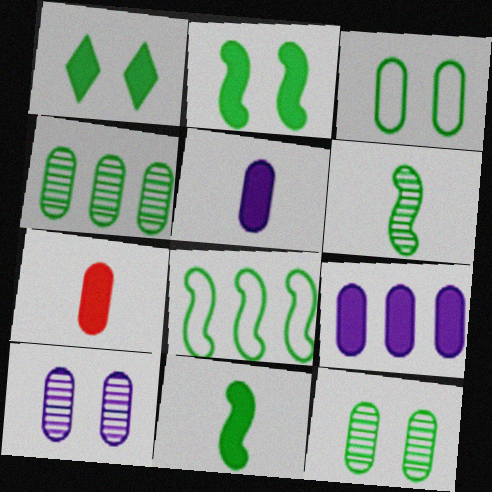[[2, 6, 8]]